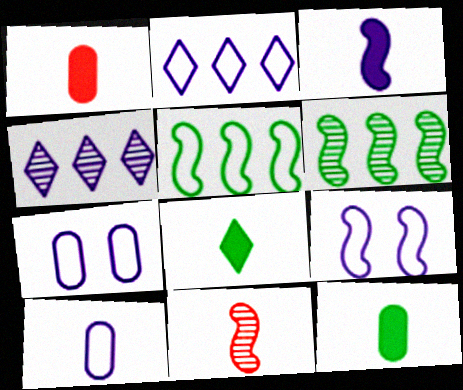[[1, 3, 8], 
[2, 9, 10], 
[3, 4, 7], 
[8, 10, 11]]